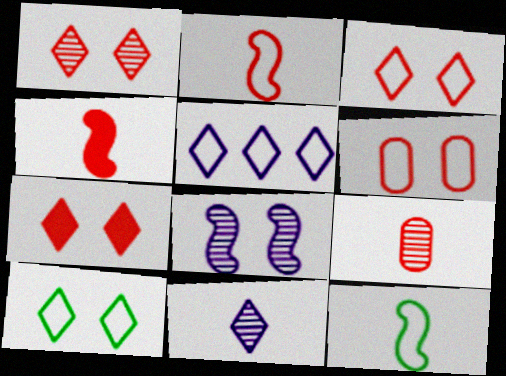[[1, 3, 7], 
[5, 6, 12]]